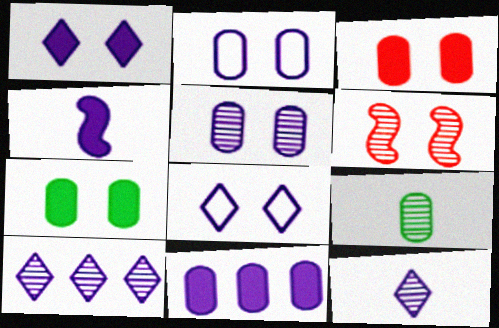[[1, 4, 11], 
[2, 4, 10], 
[6, 7, 8], 
[6, 9, 10]]